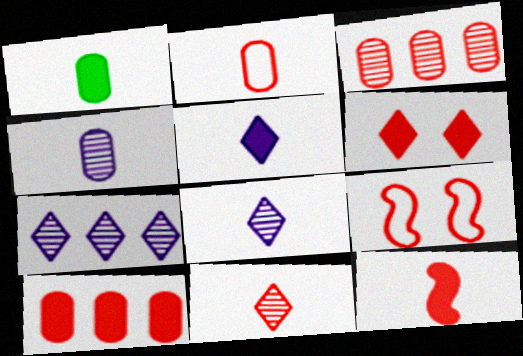[[1, 2, 4], 
[1, 5, 12], 
[1, 7, 9], 
[2, 11, 12], 
[6, 10, 12], 
[9, 10, 11]]